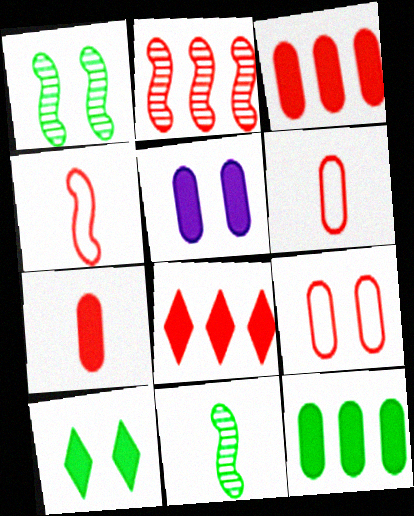[[5, 7, 12]]